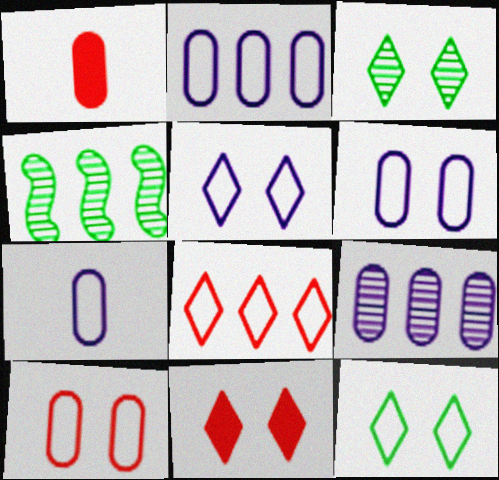[[1, 4, 5], 
[2, 6, 7], 
[3, 5, 11], 
[4, 7, 11]]